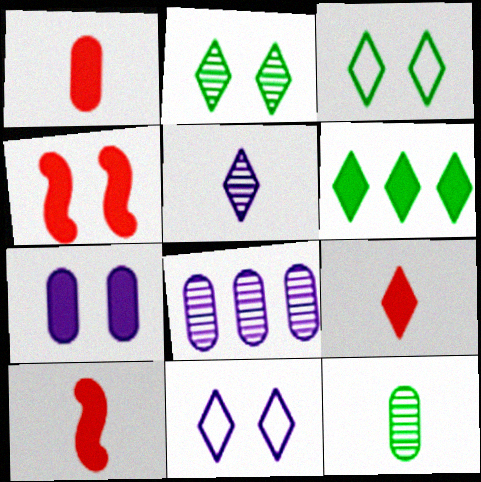[[1, 9, 10], 
[3, 8, 10], 
[6, 7, 10]]